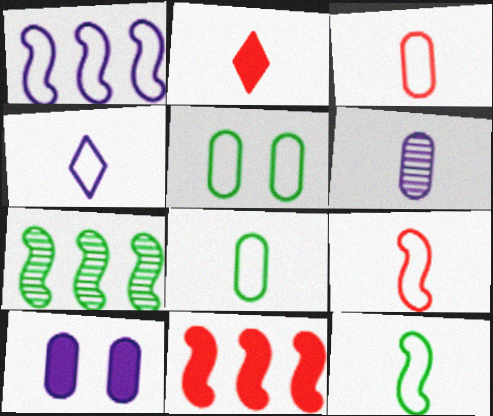[[1, 7, 11], 
[2, 6, 12], 
[3, 4, 12], 
[4, 8, 9]]